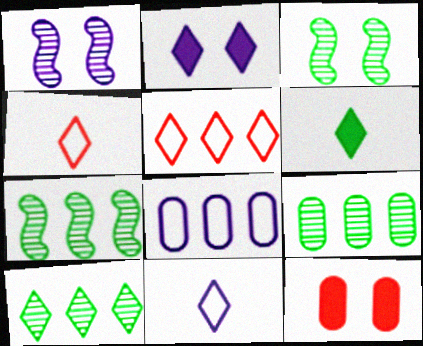[[2, 4, 10], 
[7, 9, 10], 
[7, 11, 12]]